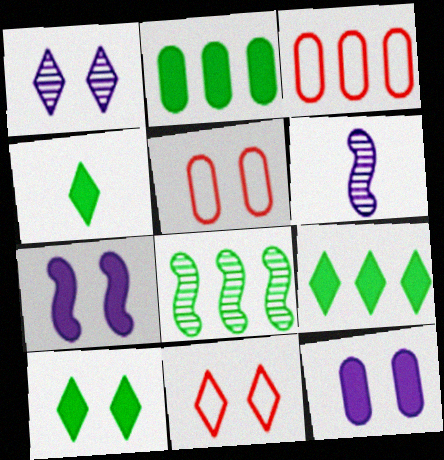[[1, 10, 11], 
[2, 6, 11], 
[3, 6, 10], 
[4, 9, 10], 
[5, 6, 9]]